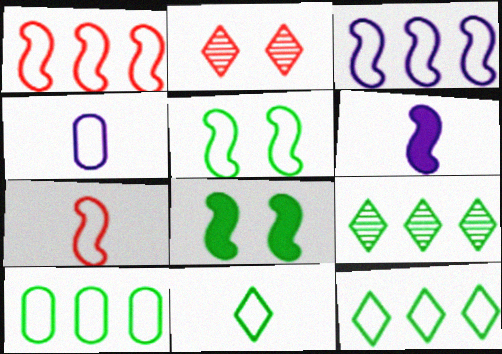[[2, 6, 10], 
[3, 5, 7], 
[4, 7, 11], 
[5, 10, 11]]